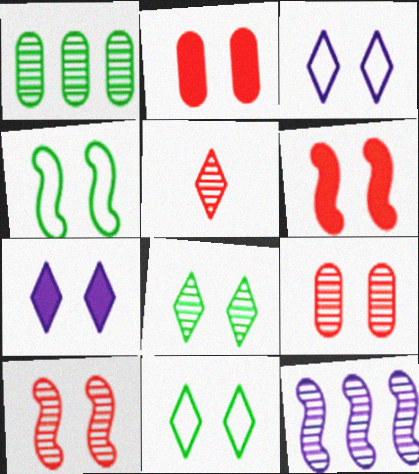[[4, 7, 9]]